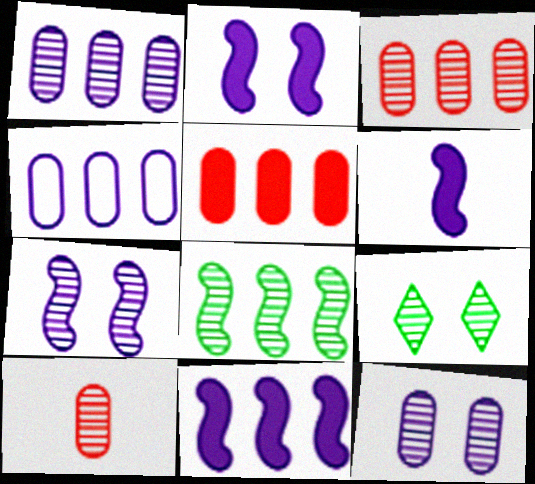[[2, 6, 11]]